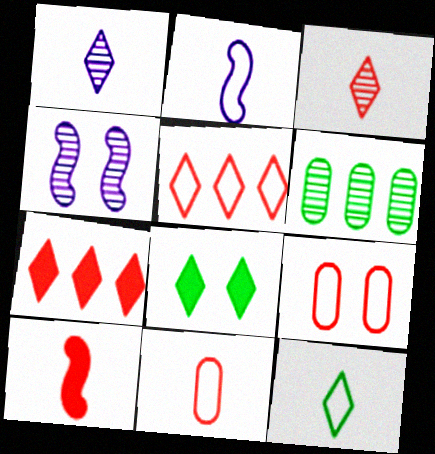[[1, 5, 8], 
[2, 11, 12], 
[3, 4, 6], 
[3, 10, 11], 
[4, 8, 9]]